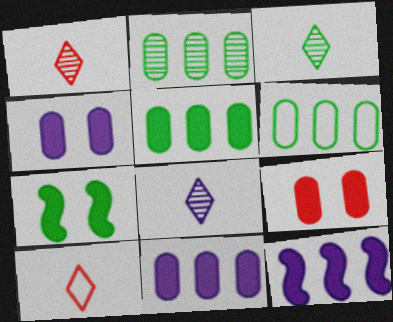[[1, 3, 8], 
[2, 5, 6], 
[3, 6, 7]]